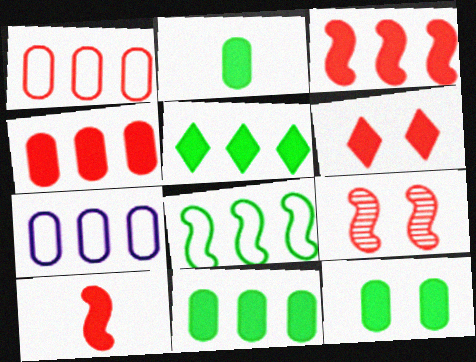[[2, 11, 12], 
[4, 6, 10]]